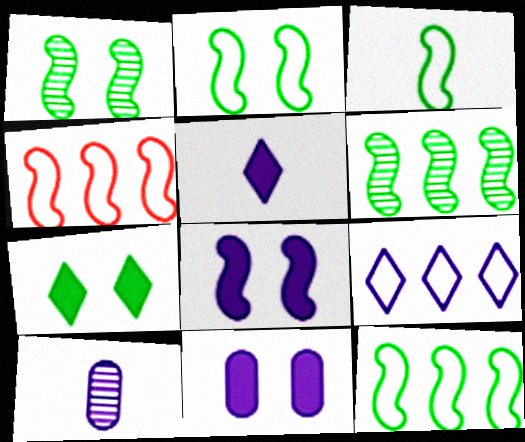[[2, 3, 12], 
[4, 7, 10], 
[8, 9, 10]]